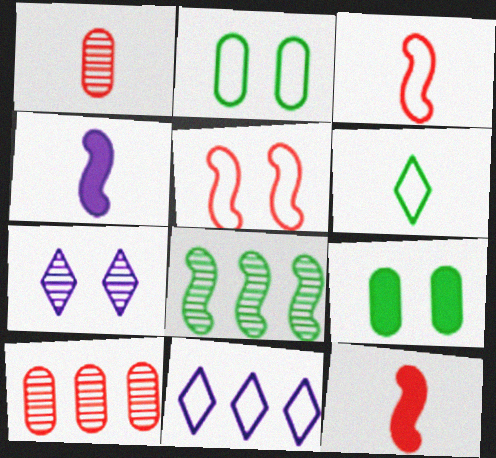[[1, 4, 6], 
[1, 7, 8], 
[2, 3, 11], 
[4, 5, 8], 
[5, 7, 9], 
[6, 8, 9]]